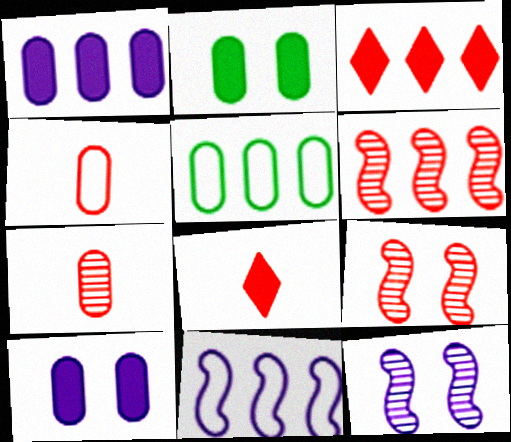[[3, 4, 9], 
[5, 7, 10], 
[5, 8, 12]]